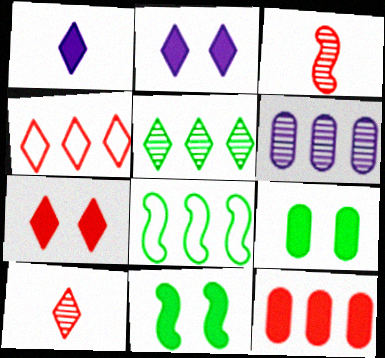[[1, 11, 12], 
[4, 7, 10]]